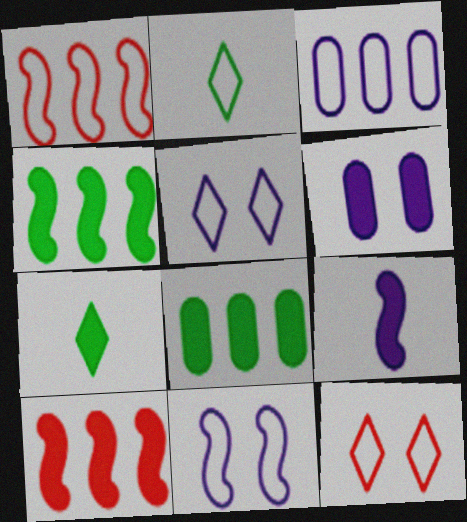[[6, 7, 10]]